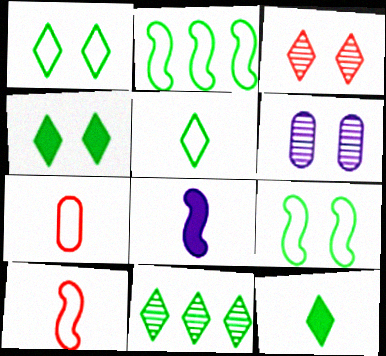[[1, 11, 12], 
[4, 5, 11]]